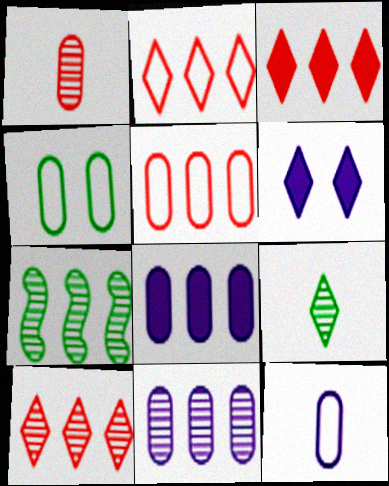[[1, 4, 8], 
[2, 3, 10], 
[2, 6, 9], 
[2, 7, 8], 
[4, 5, 12], 
[7, 10, 11]]